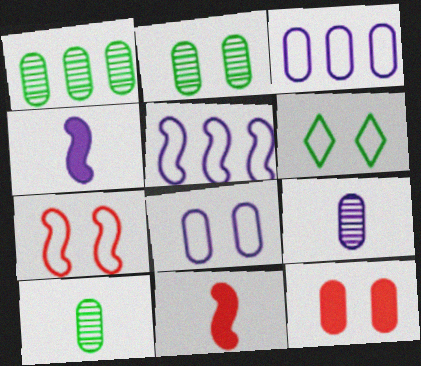[[1, 2, 10], 
[2, 8, 12], 
[3, 10, 12], 
[6, 7, 8]]